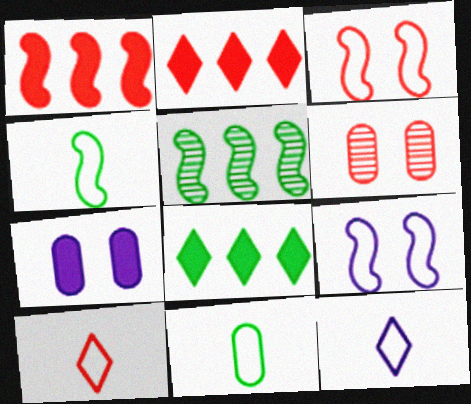[[1, 6, 10], 
[5, 7, 10]]